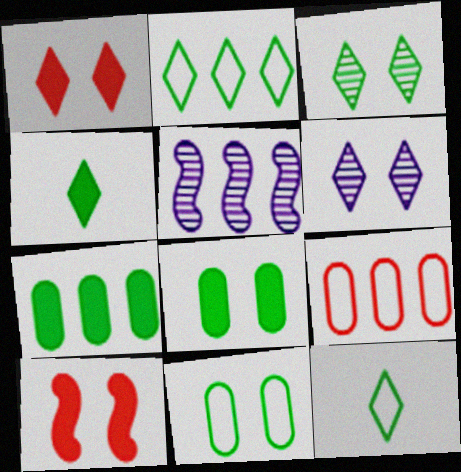[[2, 3, 4], 
[6, 10, 11]]